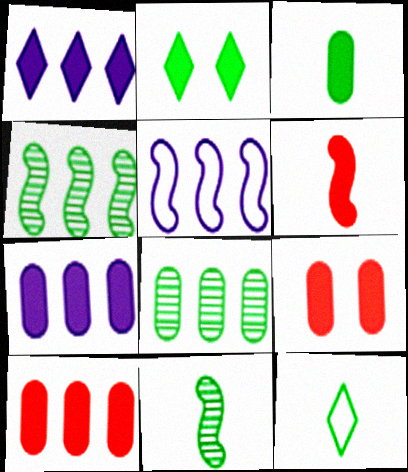[[2, 6, 7], 
[3, 7, 9], 
[3, 11, 12]]